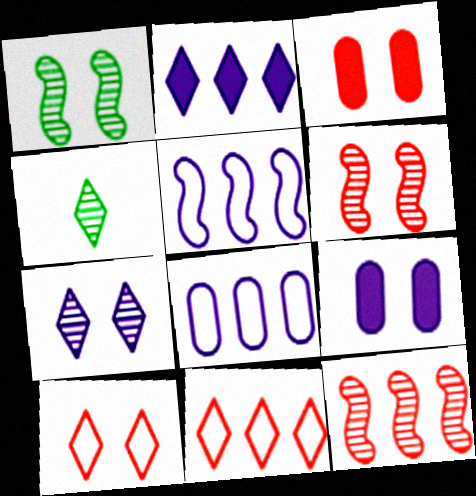[[1, 9, 10], 
[2, 4, 10], 
[3, 4, 5], 
[3, 6, 10]]